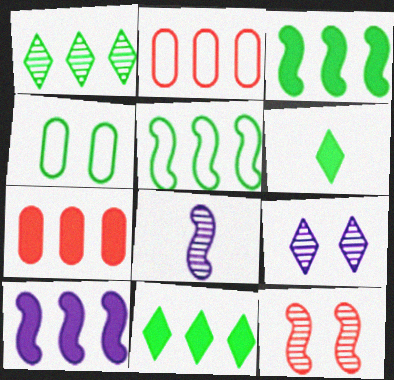[[1, 2, 10], 
[7, 10, 11]]